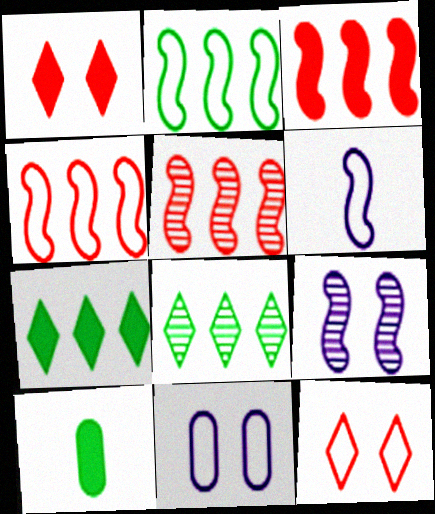[[3, 4, 5]]